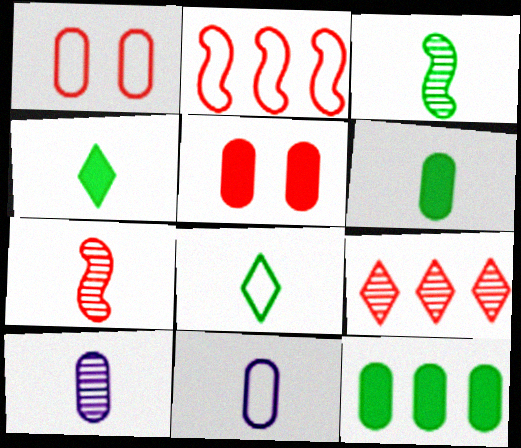[[1, 10, 12], 
[3, 6, 8], 
[4, 7, 11]]